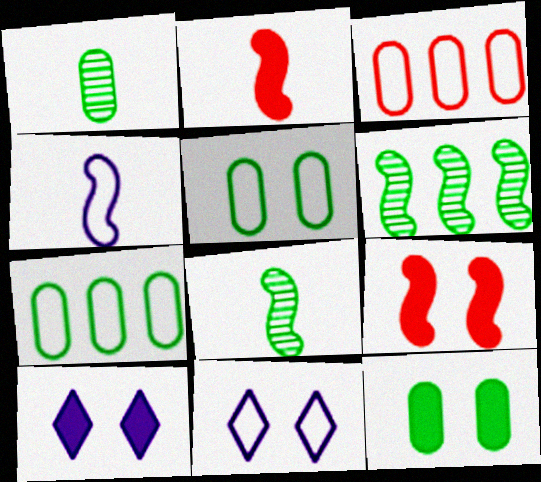[[1, 7, 12], 
[2, 4, 8], 
[3, 8, 10], 
[4, 6, 9], 
[9, 10, 12]]